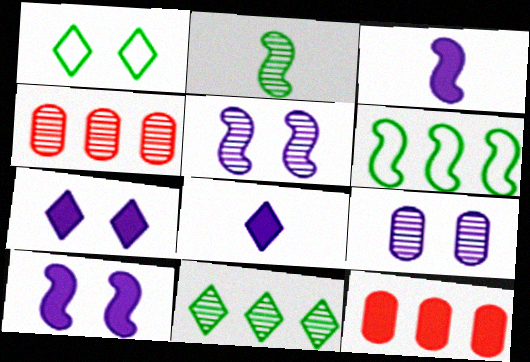[[1, 3, 4]]